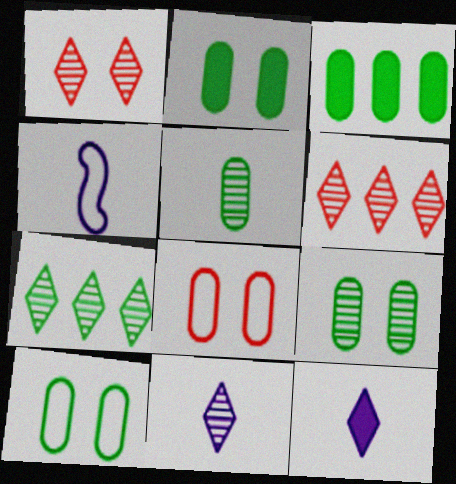[[1, 3, 4], 
[1, 7, 11], 
[2, 4, 6], 
[2, 9, 10], 
[3, 5, 10]]